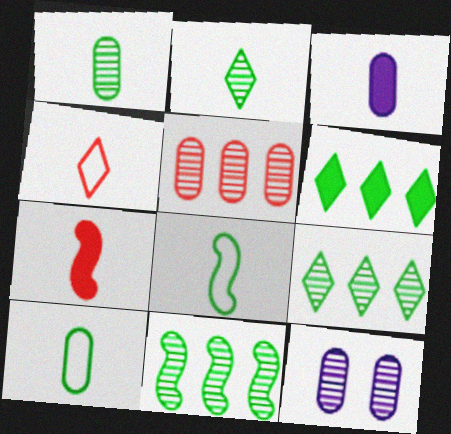[[1, 5, 12]]